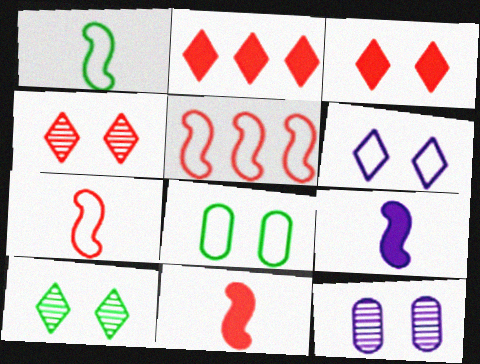[[1, 2, 12], 
[3, 6, 10]]